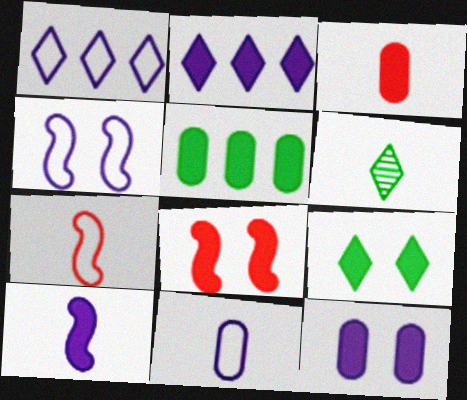[[1, 4, 11], 
[2, 10, 12], 
[3, 5, 12], 
[8, 9, 12]]